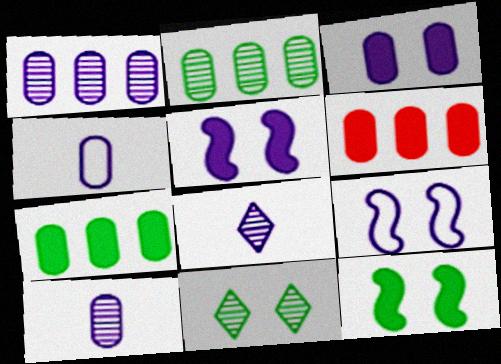[[1, 3, 4]]